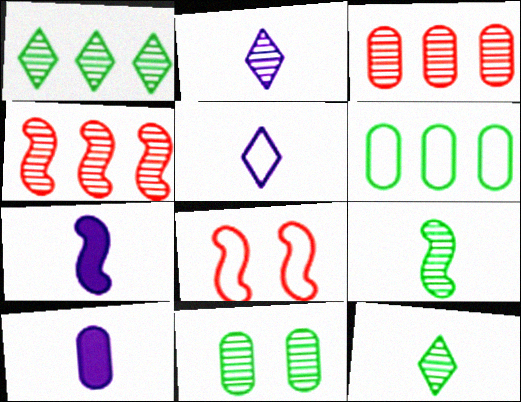[[1, 8, 10], 
[1, 9, 11], 
[2, 4, 11], 
[5, 6, 8]]